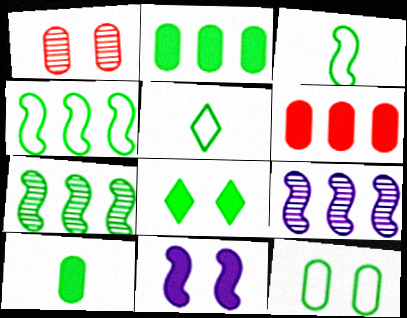[[4, 5, 12]]